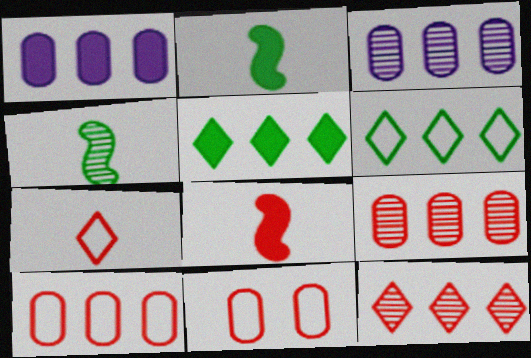[[8, 11, 12]]